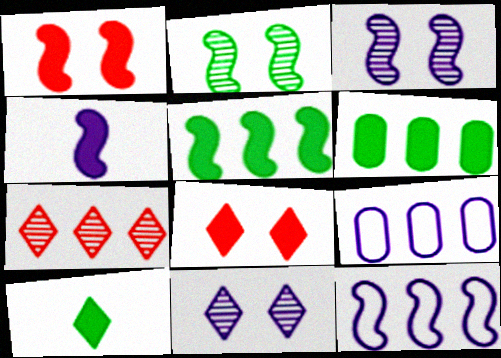[[1, 4, 5], 
[3, 4, 12], 
[4, 6, 8], 
[4, 9, 11], 
[5, 7, 9], 
[6, 7, 12]]